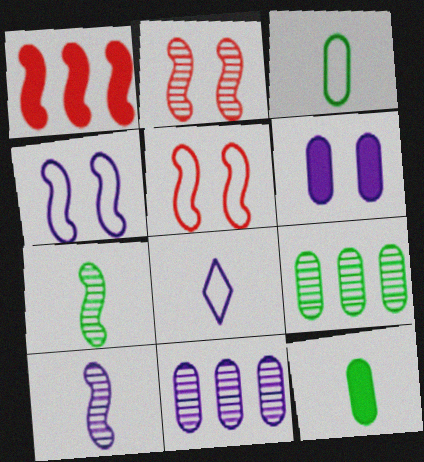[[1, 4, 7]]